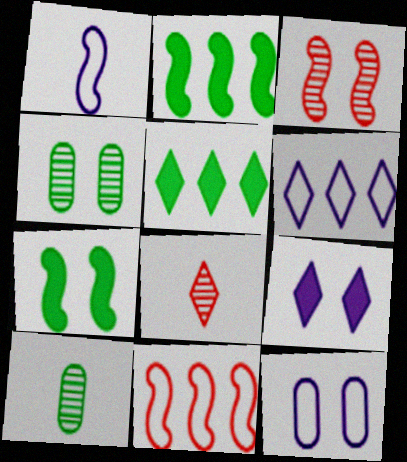[[1, 2, 3], 
[1, 6, 12], 
[2, 8, 12], 
[9, 10, 11]]